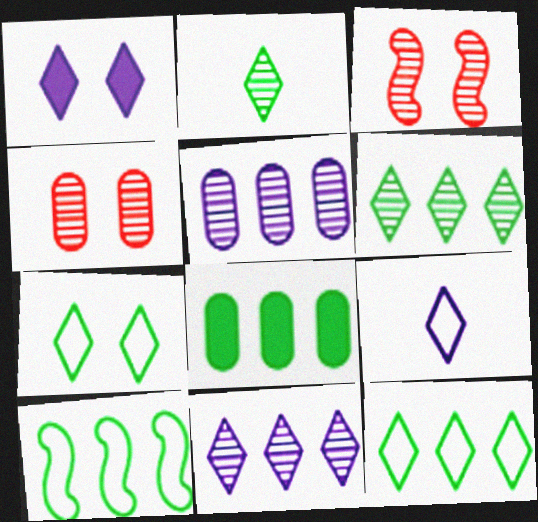[[1, 9, 11], 
[2, 3, 5], 
[3, 8, 9], 
[6, 8, 10]]